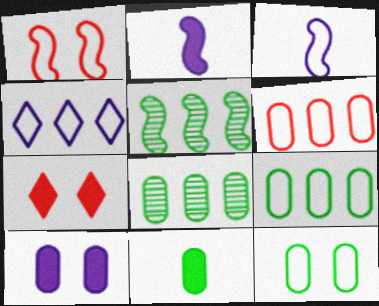[[1, 2, 5], 
[3, 7, 8], 
[8, 11, 12]]